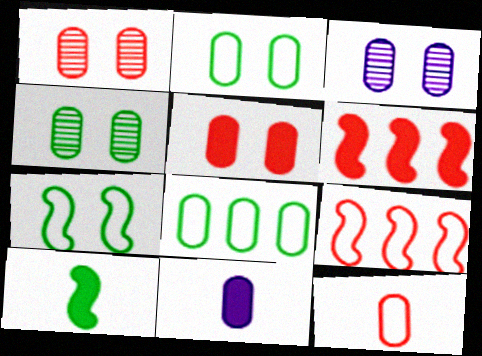[[1, 3, 4], 
[1, 8, 11], 
[2, 3, 5]]